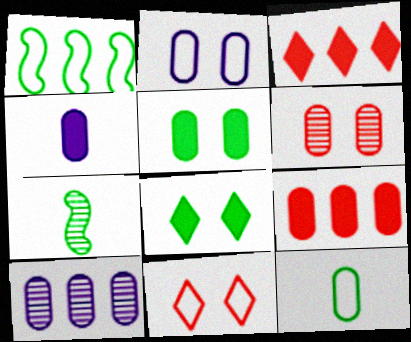[[1, 3, 10], 
[2, 3, 7], 
[2, 4, 10], 
[2, 5, 6], 
[4, 5, 9]]